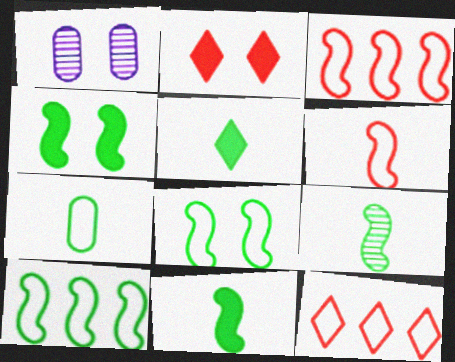[[1, 2, 8], 
[1, 3, 5], 
[1, 11, 12], 
[4, 9, 10], 
[5, 7, 9]]